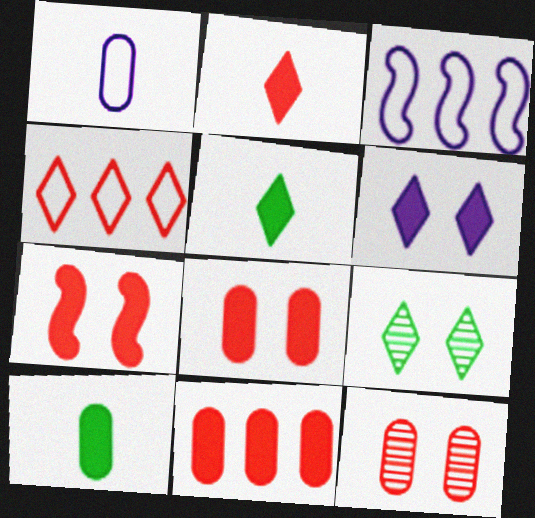[[2, 7, 11], 
[3, 5, 12]]